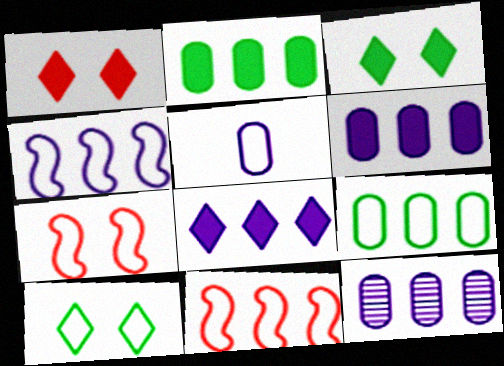[[4, 8, 12], 
[5, 10, 11]]